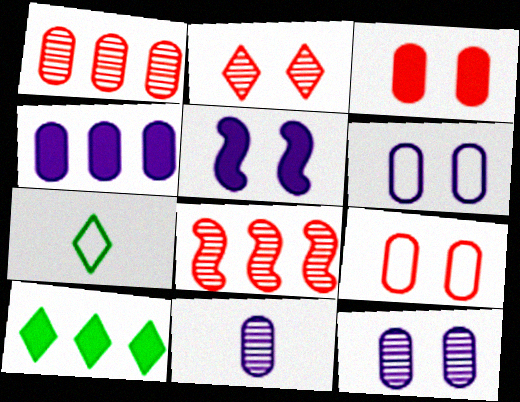[[1, 5, 7], 
[4, 6, 11]]